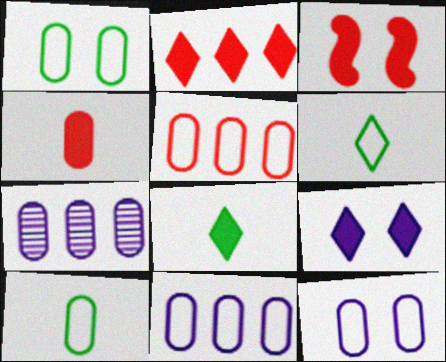[[1, 4, 7], 
[2, 3, 4], 
[2, 8, 9], 
[3, 6, 7], 
[5, 10, 12]]